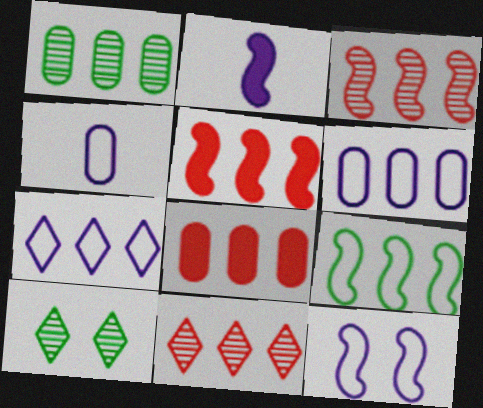[[1, 5, 7], 
[1, 6, 8], 
[4, 5, 10], 
[4, 7, 12]]